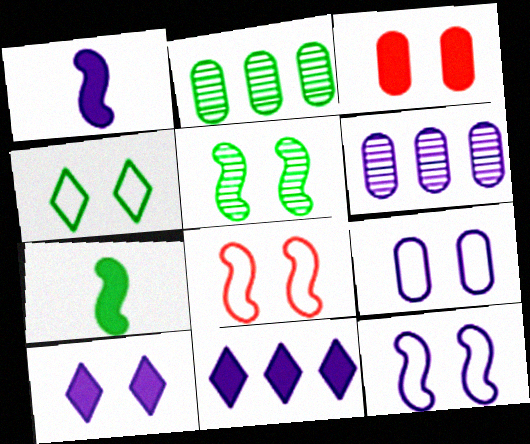[[2, 4, 7], 
[3, 7, 11], 
[4, 8, 9]]